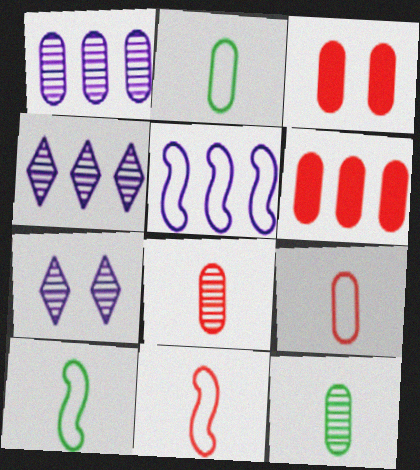[[1, 2, 3], 
[3, 4, 10], 
[6, 7, 10]]